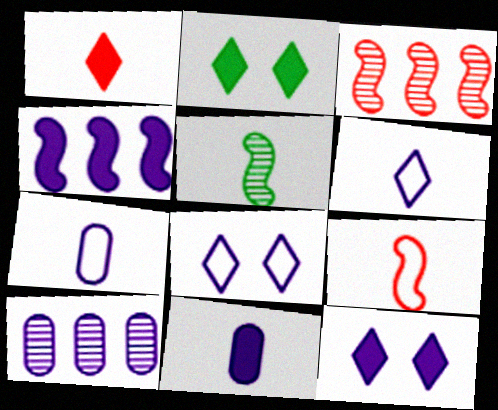[[1, 5, 7], 
[2, 3, 7], 
[2, 9, 10], 
[4, 11, 12]]